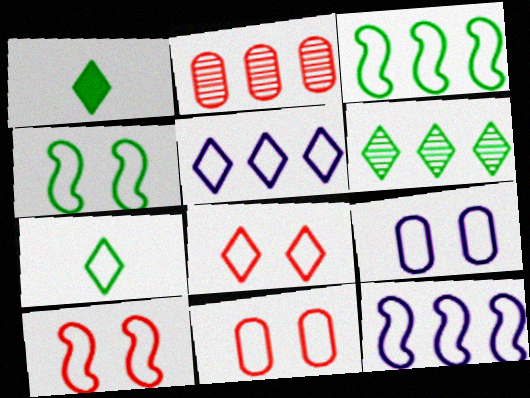[[4, 8, 9], 
[5, 7, 8], 
[7, 11, 12], 
[8, 10, 11]]